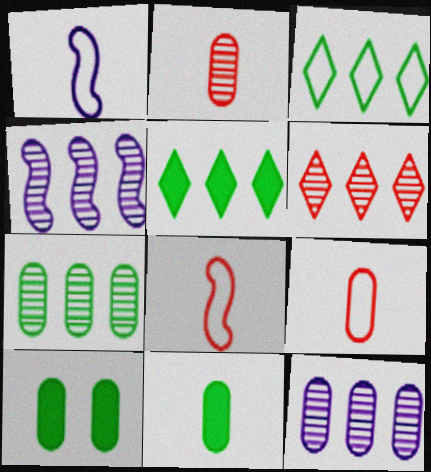[[1, 6, 10], 
[4, 6, 7], 
[9, 10, 12]]